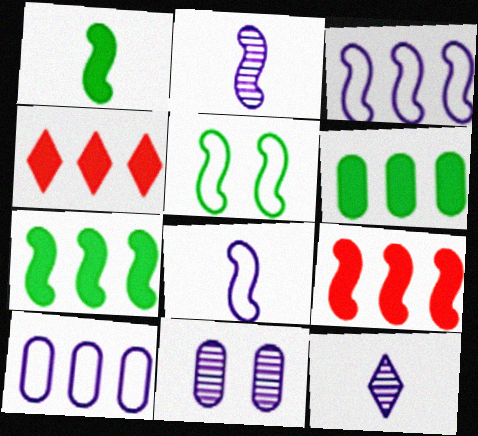[[2, 5, 9]]